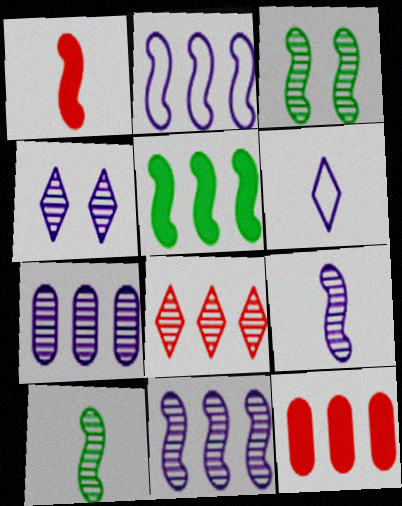[[1, 2, 3], 
[3, 6, 12], 
[4, 7, 9]]